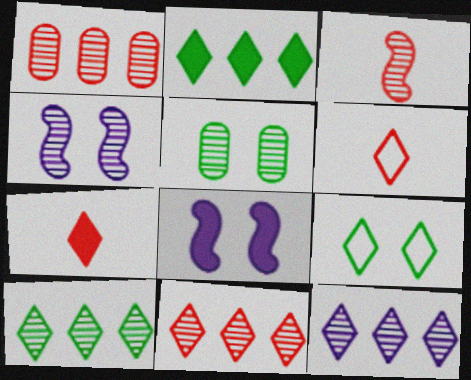[[3, 5, 12], 
[7, 9, 12], 
[10, 11, 12]]